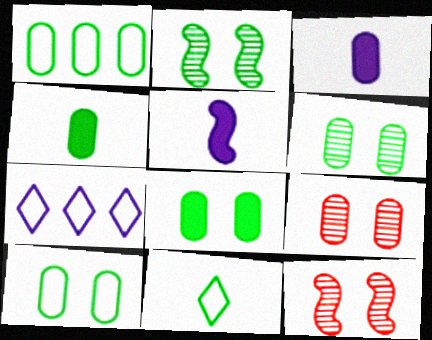[[1, 3, 9], 
[1, 4, 6], 
[4, 7, 12], 
[6, 8, 10]]